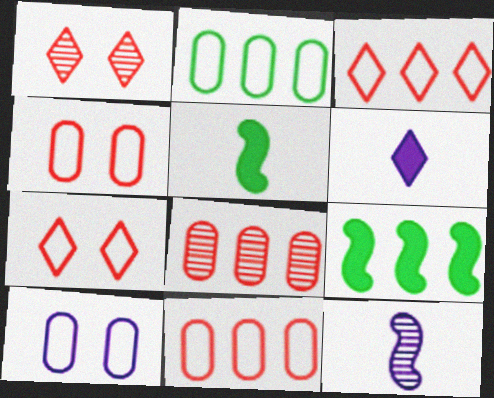[]